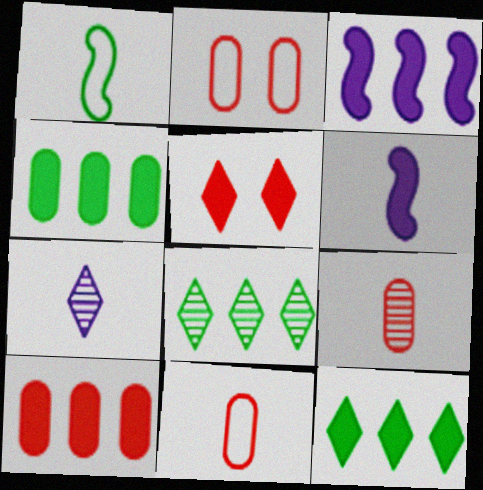[[2, 6, 8], 
[2, 9, 10], 
[3, 10, 12], 
[4, 5, 6]]